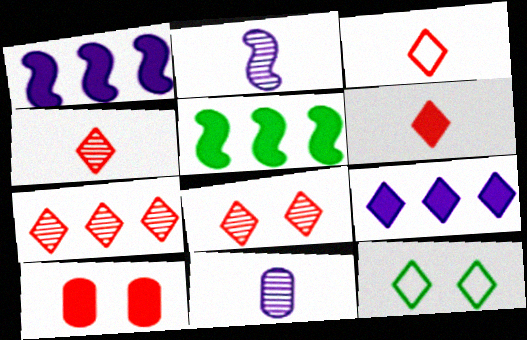[[3, 4, 6], 
[4, 7, 8], 
[4, 9, 12]]